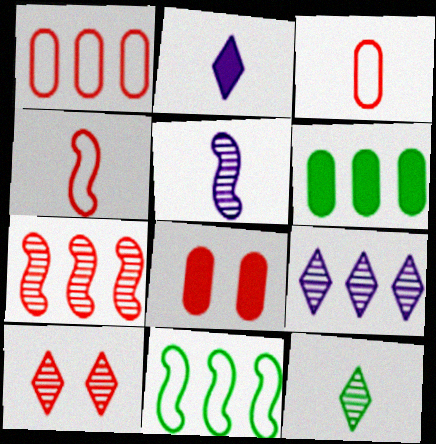[[9, 10, 12]]